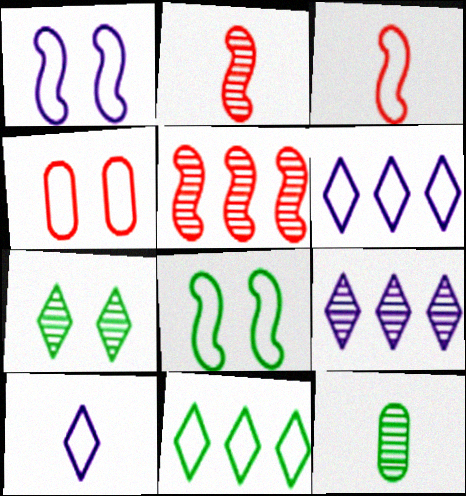[]